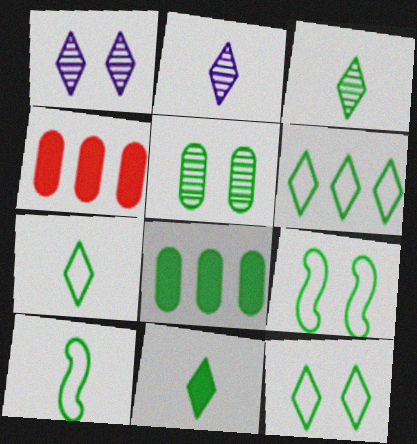[[1, 4, 10], 
[2, 4, 9], 
[3, 7, 11], 
[3, 8, 9], 
[6, 7, 12]]